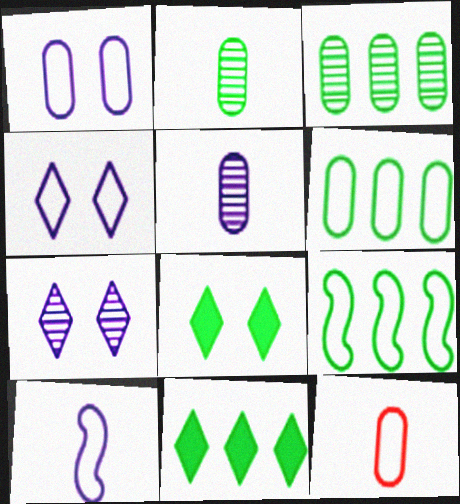[[1, 6, 12], 
[2, 8, 9], 
[3, 9, 11], 
[4, 9, 12]]